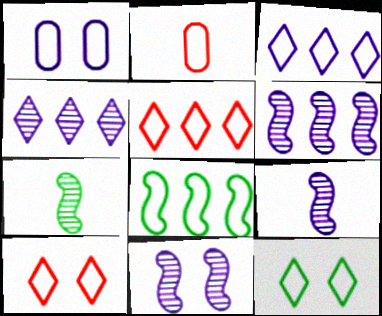[[6, 9, 11]]